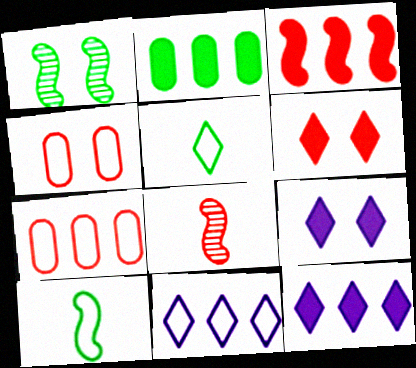[[1, 2, 5], 
[1, 4, 9], 
[2, 3, 12], 
[4, 10, 11], 
[6, 7, 8]]